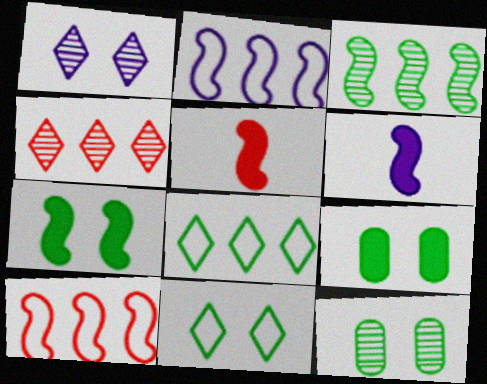[[7, 11, 12]]